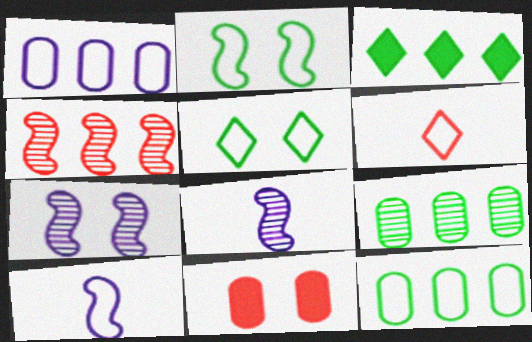[[1, 2, 6], 
[1, 3, 4], 
[4, 6, 11], 
[5, 7, 11]]